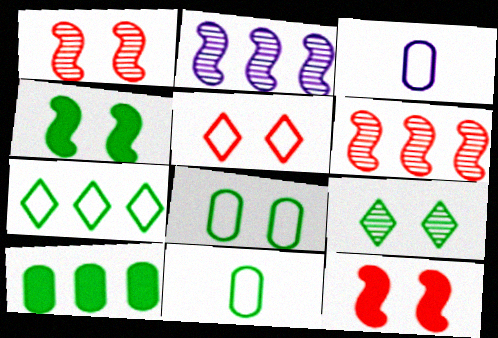[[4, 8, 9]]